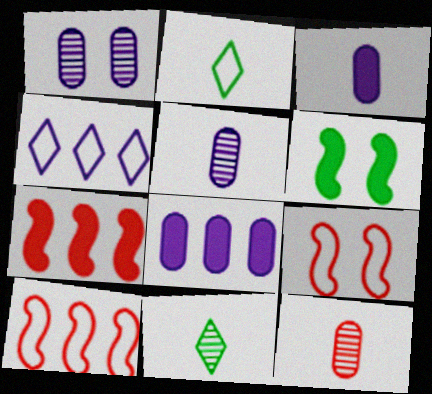[[1, 2, 7], 
[4, 6, 12], 
[8, 9, 11]]